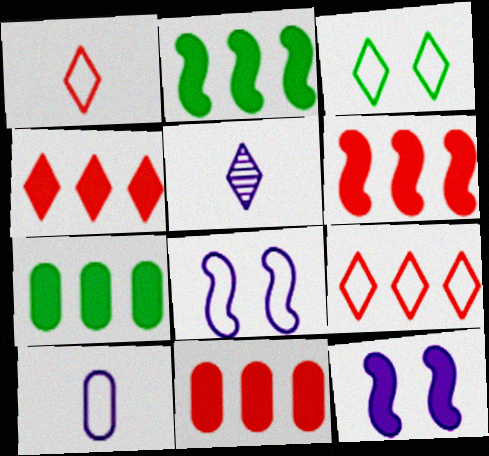[[3, 4, 5], 
[4, 6, 11]]